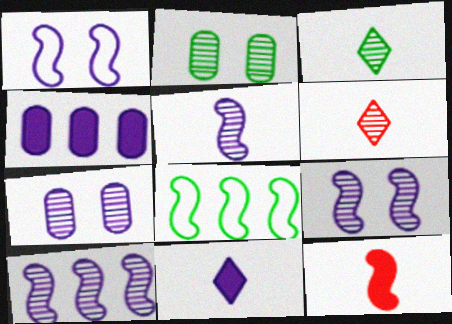[[2, 6, 10], 
[5, 9, 10], 
[8, 9, 12]]